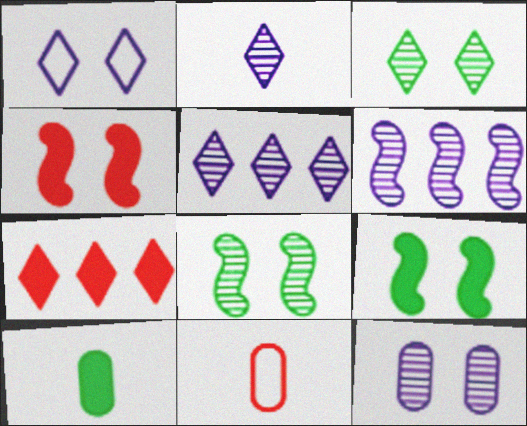[[2, 6, 12], 
[5, 9, 11]]